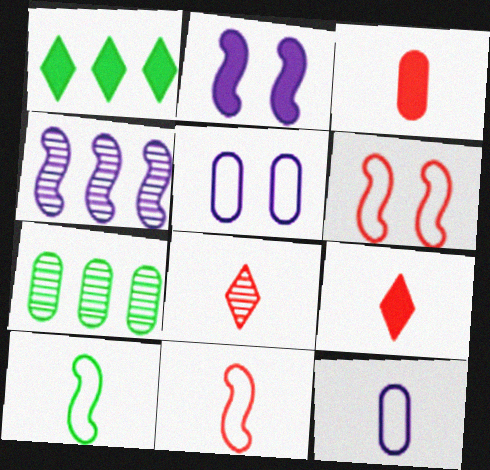[[1, 2, 3], 
[3, 5, 7], 
[3, 8, 11]]